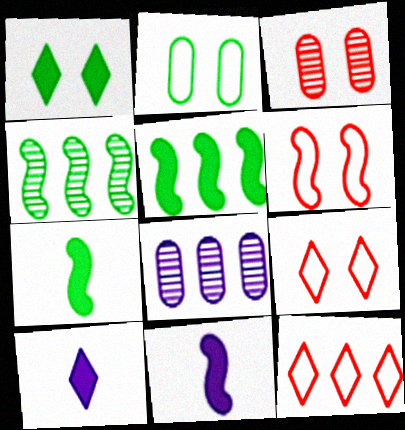[[4, 6, 11], 
[5, 8, 12], 
[7, 8, 9]]